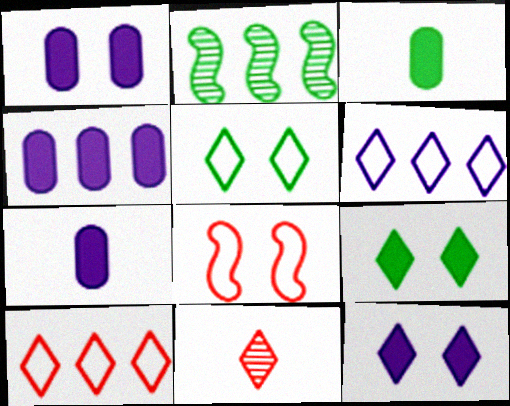[[1, 4, 7], 
[2, 3, 5], 
[2, 4, 10], 
[6, 9, 11]]